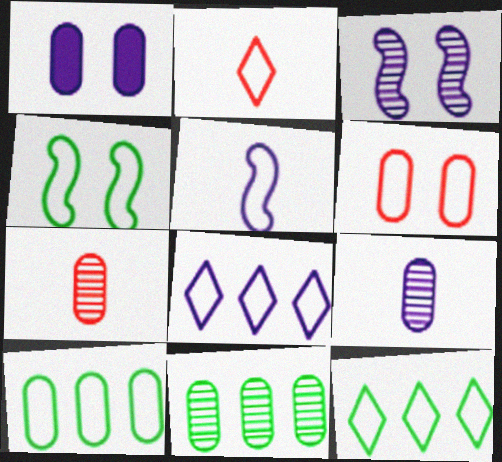[[1, 7, 10], 
[5, 6, 12]]